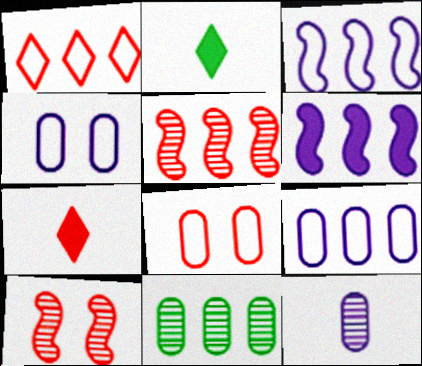[[1, 6, 11], 
[2, 4, 5], 
[2, 9, 10], 
[5, 7, 8]]